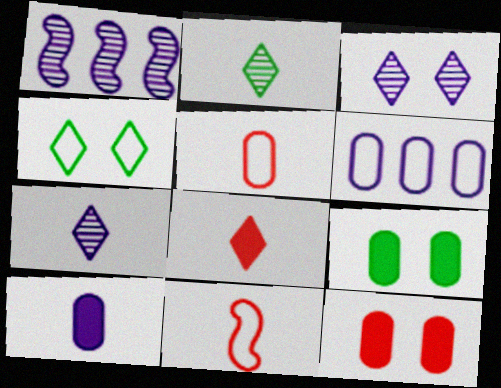[[2, 10, 11], 
[4, 6, 11]]